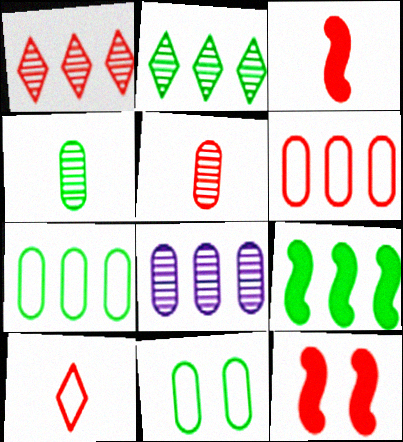[[2, 7, 9], 
[3, 5, 10]]